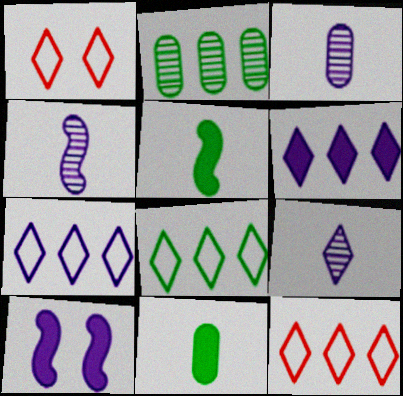[[3, 4, 9], 
[3, 7, 10], 
[7, 8, 12]]